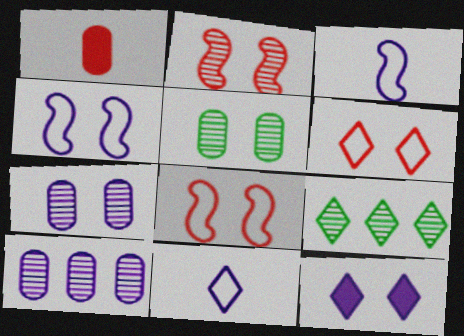[[1, 4, 9], 
[3, 10, 12], 
[4, 7, 12], 
[5, 8, 12]]